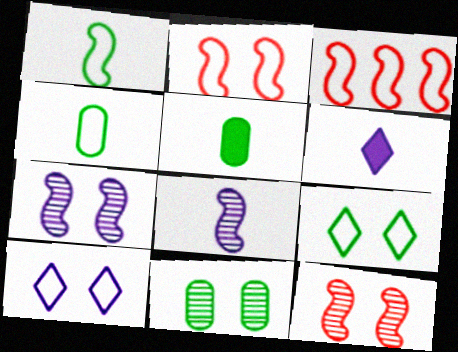[[3, 4, 10], 
[3, 6, 11]]